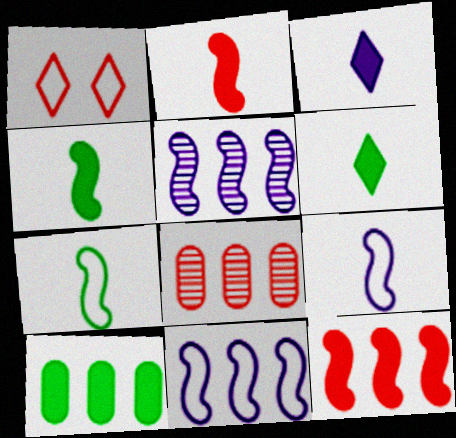[[1, 2, 8]]